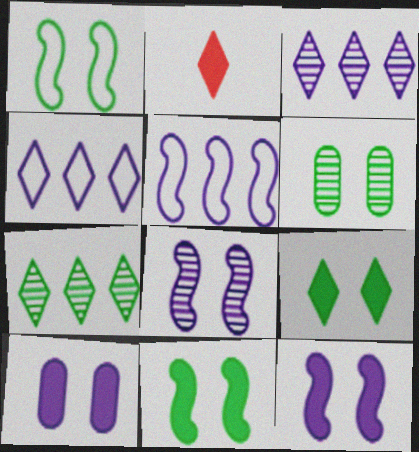[[1, 6, 9], 
[2, 5, 6]]